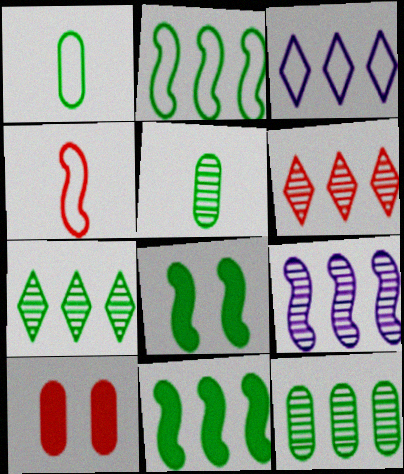[[1, 7, 8], 
[4, 6, 10], 
[4, 8, 9], 
[6, 9, 12]]